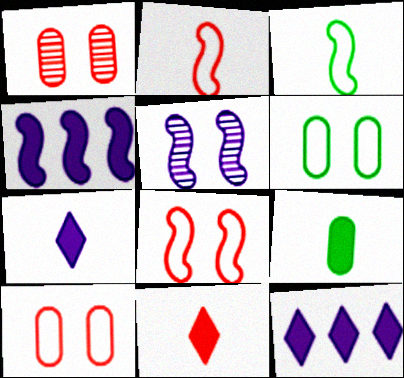[[1, 3, 12]]